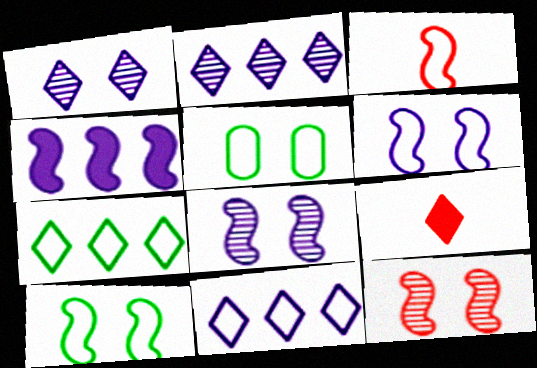[[1, 7, 9], 
[3, 5, 11]]